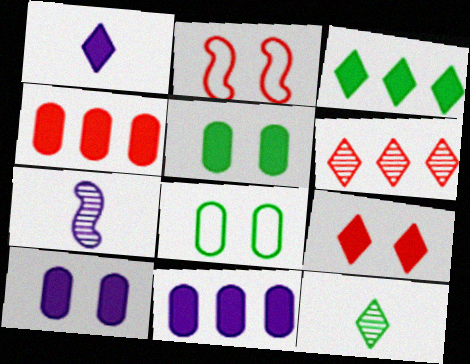[[1, 3, 9], 
[2, 11, 12]]